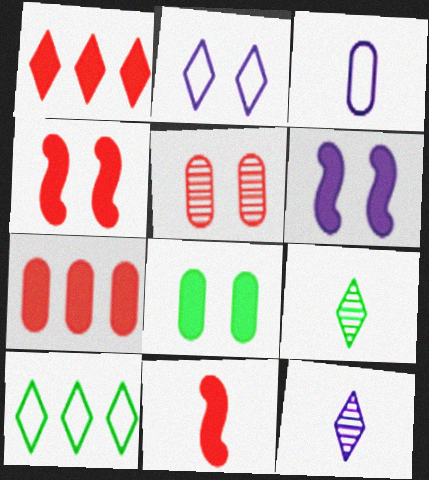[[1, 2, 9], 
[3, 9, 11]]